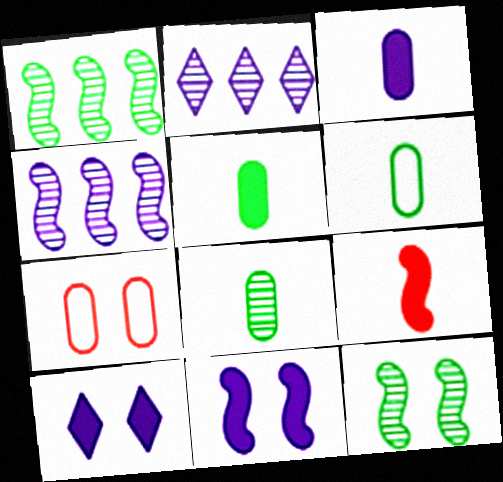[[5, 6, 8], 
[7, 10, 12]]